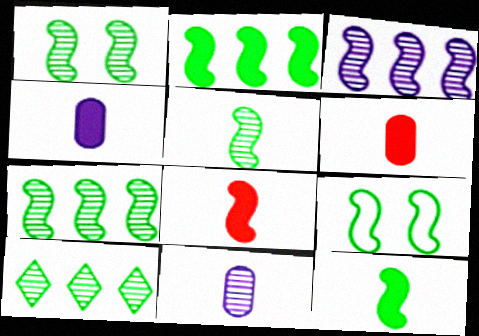[[1, 5, 7], 
[2, 5, 9], 
[3, 8, 9], 
[7, 9, 12]]